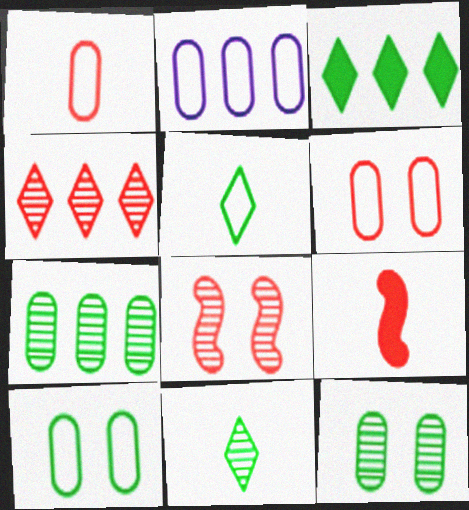[[1, 2, 10], 
[4, 6, 9]]